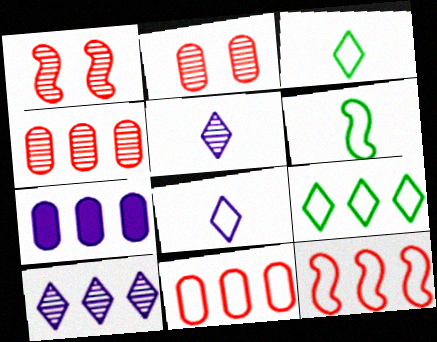[[1, 3, 7]]